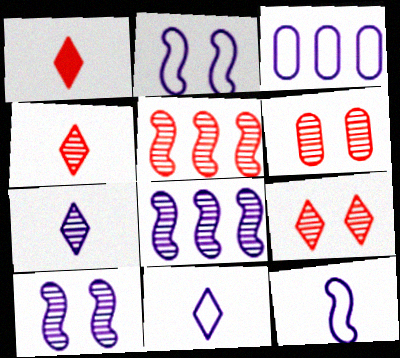[[2, 3, 11], 
[4, 5, 6]]